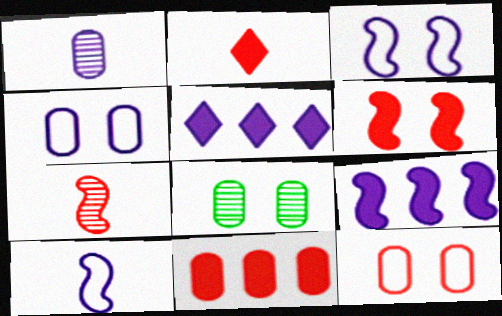[[1, 3, 5], 
[2, 6, 11]]